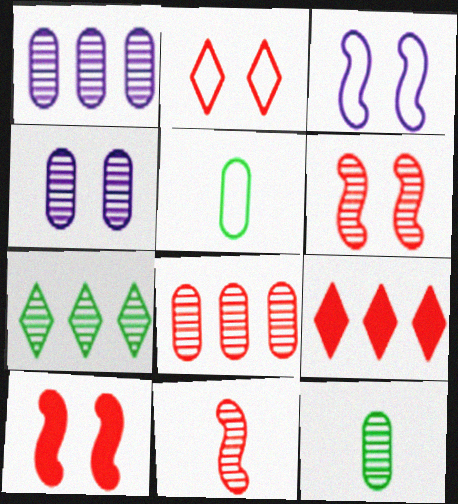[[3, 9, 12], 
[4, 7, 11], 
[4, 8, 12]]